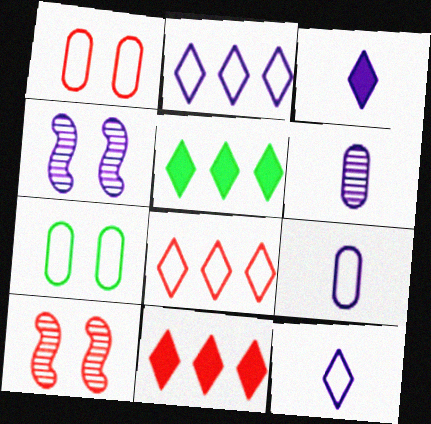[[5, 9, 10]]